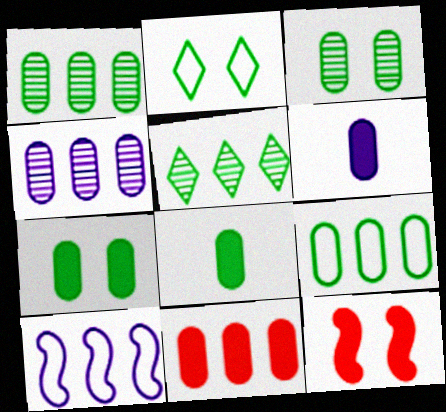[[3, 8, 9], 
[4, 9, 11], 
[5, 10, 11], 
[6, 7, 11]]